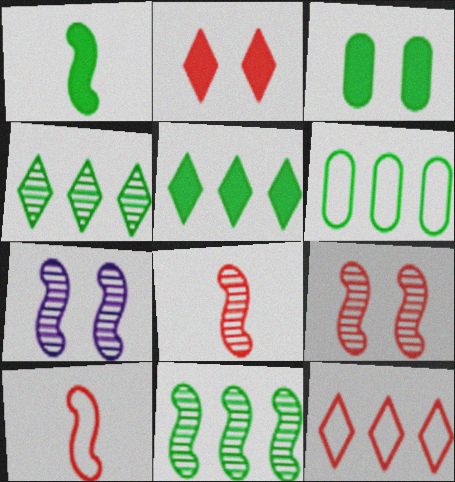[[1, 3, 5], 
[5, 6, 11], 
[7, 8, 11]]